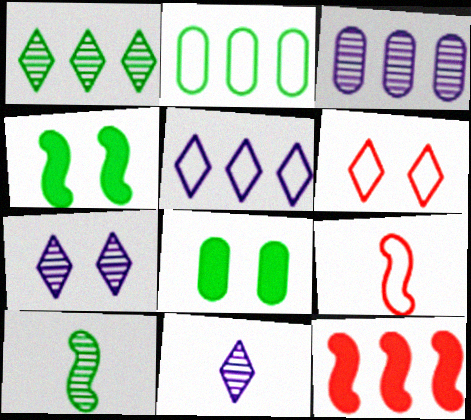[]